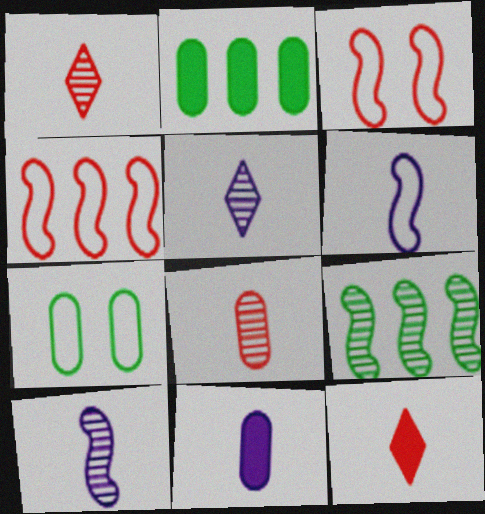[[2, 3, 5], 
[5, 6, 11]]